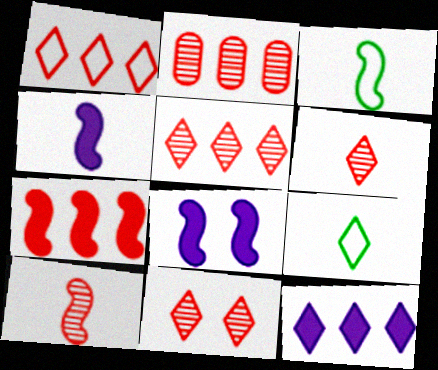[[1, 2, 7], 
[2, 8, 9], 
[2, 10, 11], 
[3, 4, 10], 
[5, 6, 11], 
[9, 11, 12]]